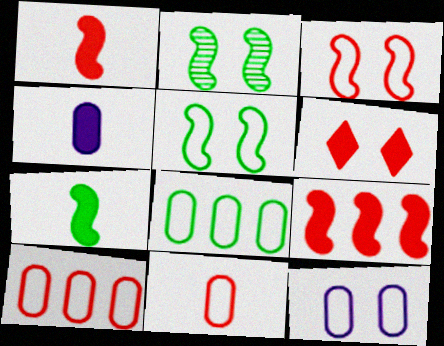[[2, 6, 12], 
[8, 11, 12]]